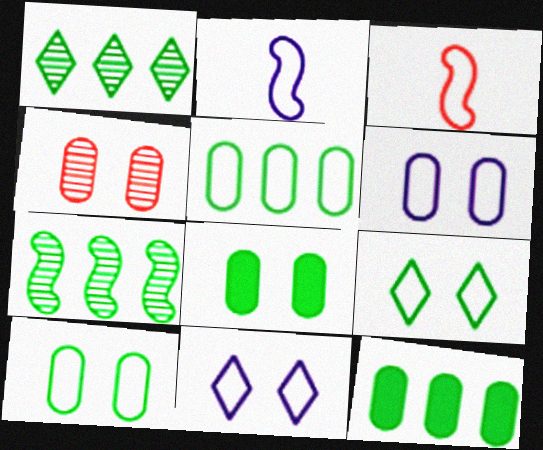[[3, 5, 11], 
[4, 6, 8]]